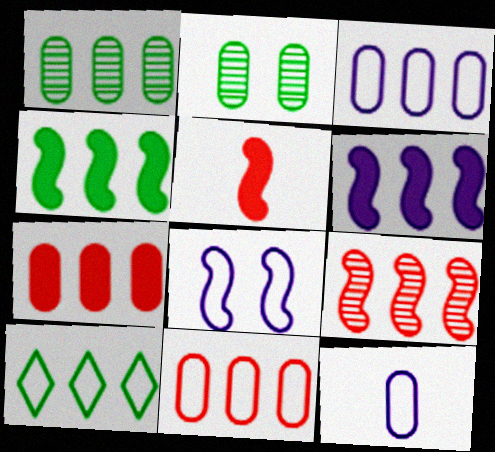[[1, 3, 7], 
[1, 4, 10], 
[2, 7, 12]]